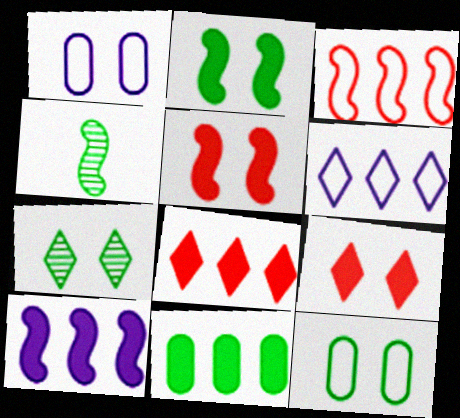[[1, 4, 8], 
[1, 5, 7], 
[2, 7, 12], 
[8, 10, 11]]